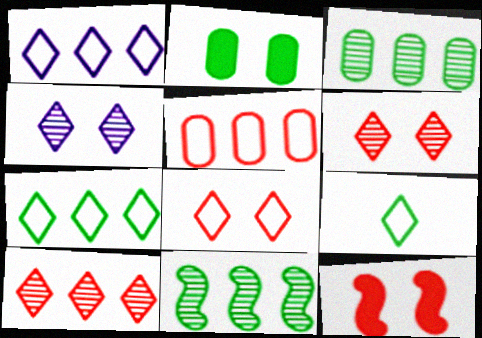[[1, 8, 9], 
[2, 9, 11]]